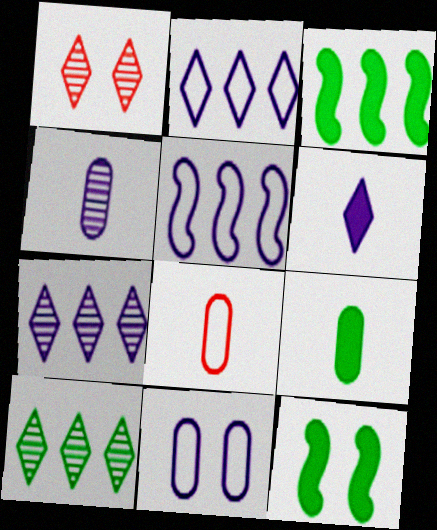[[1, 5, 9], 
[1, 11, 12], 
[4, 8, 9], 
[7, 8, 12]]